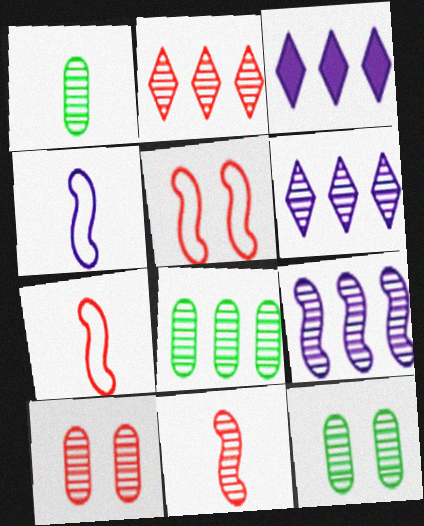[[1, 3, 5], 
[1, 8, 12], 
[2, 8, 9], 
[2, 10, 11], 
[3, 7, 12], 
[6, 11, 12]]